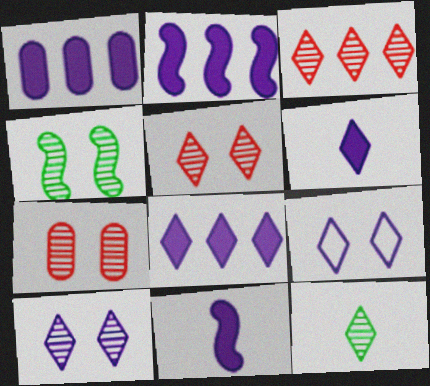[[1, 2, 8], 
[3, 10, 12], 
[4, 7, 10]]